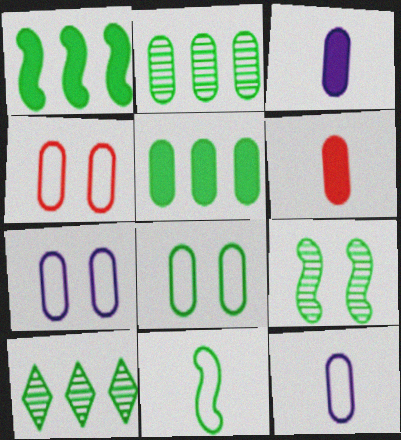[[1, 9, 11], 
[2, 3, 4], 
[2, 6, 7], 
[4, 7, 8]]